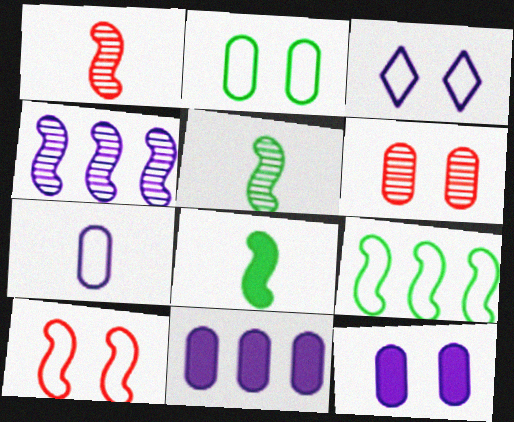[[2, 3, 10], 
[2, 6, 12], 
[4, 8, 10]]